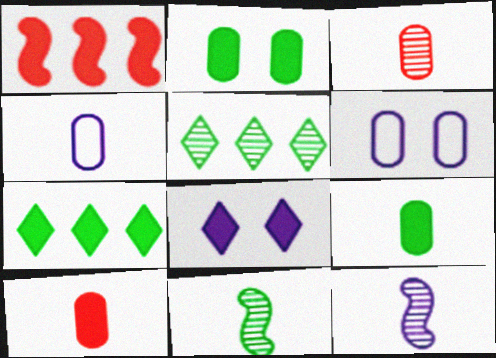[[1, 8, 9], 
[3, 4, 9]]